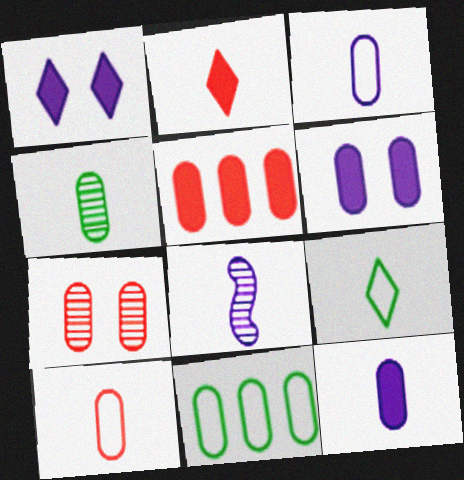[[4, 10, 12], 
[5, 7, 10], 
[7, 11, 12]]